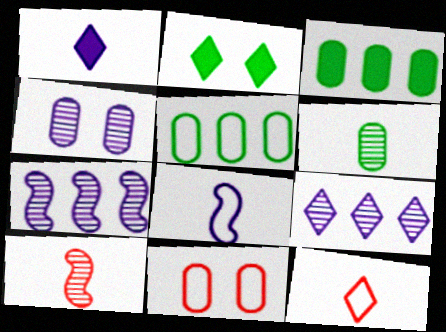[[2, 9, 12]]